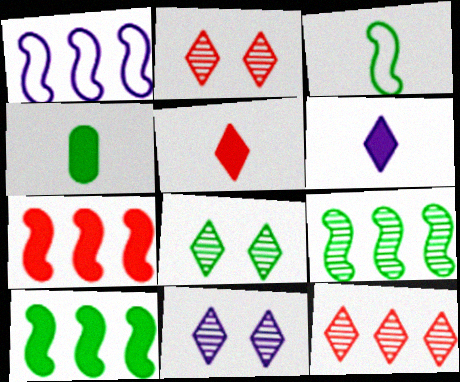[[1, 2, 4], 
[1, 7, 9], 
[2, 8, 11]]